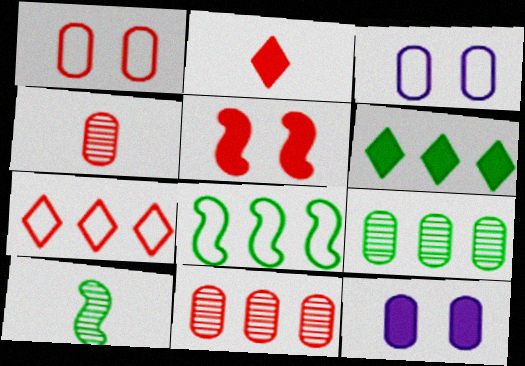[[4, 5, 7], 
[6, 8, 9], 
[7, 10, 12]]